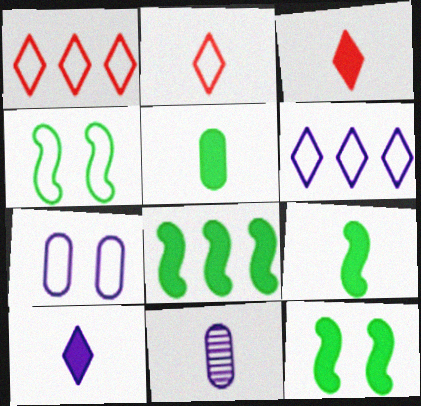[[1, 11, 12], 
[2, 9, 11], 
[8, 9, 12]]